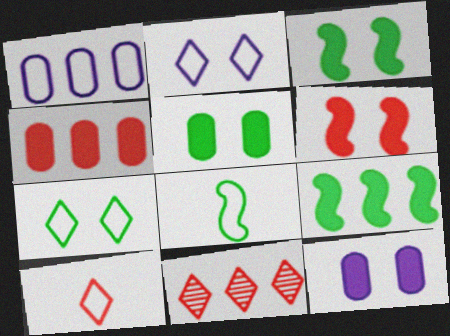[[1, 9, 11], 
[8, 11, 12]]